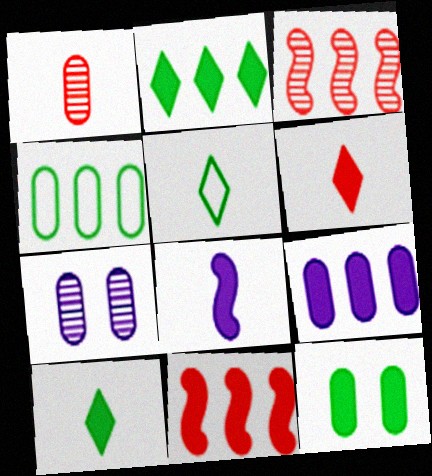[[1, 5, 8], 
[2, 9, 11], 
[5, 7, 11]]